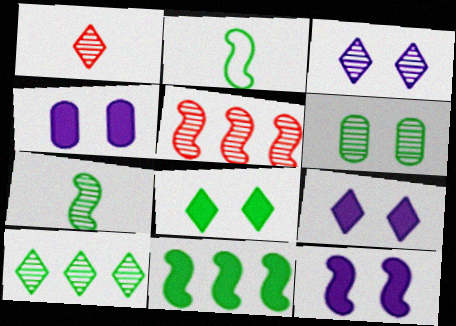[[1, 3, 10], 
[2, 5, 12], 
[4, 9, 12], 
[6, 7, 10]]